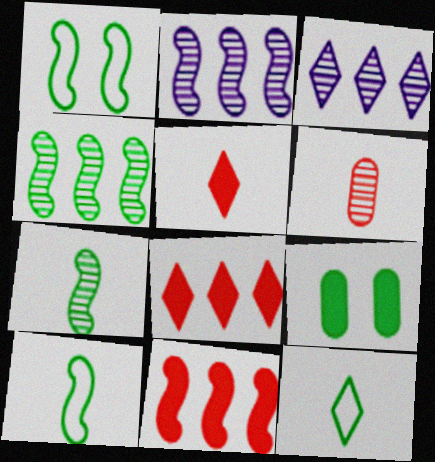[[4, 9, 12]]